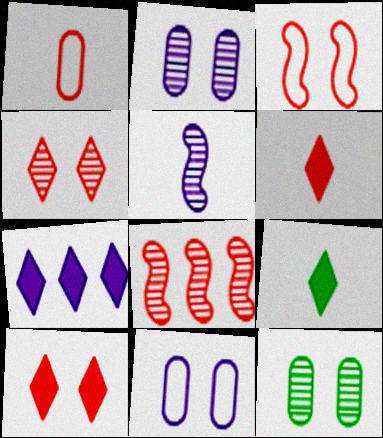[[1, 5, 9], 
[1, 8, 10], 
[5, 7, 11], 
[7, 9, 10], 
[8, 9, 11]]